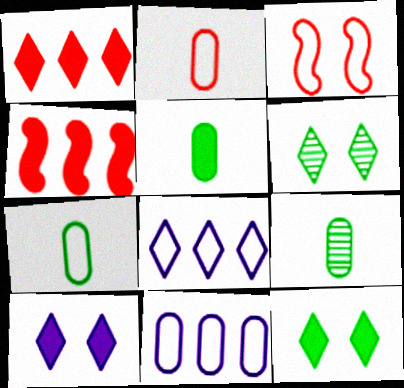[[3, 7, 8], 
[4, 5, 10], 
[5, 7, 9]]